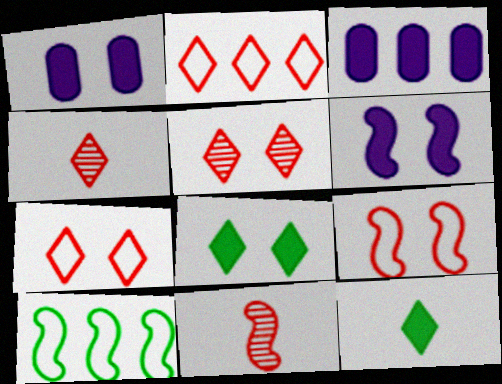[[1, 4, 10], 
[6, 10, 11]]